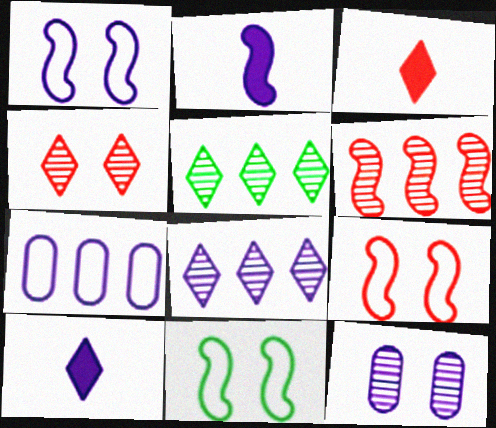[[1, 9, 11], 
[2, 6, 11]]